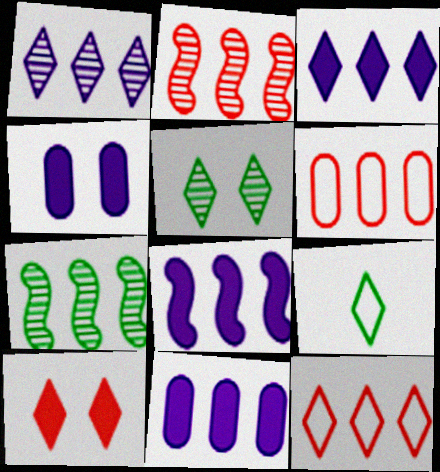[[1, 9, 10], 
[2, 4, 9], 
[3, 6, 7], 
[3, 8, 11], 
[7, 11, 12]]